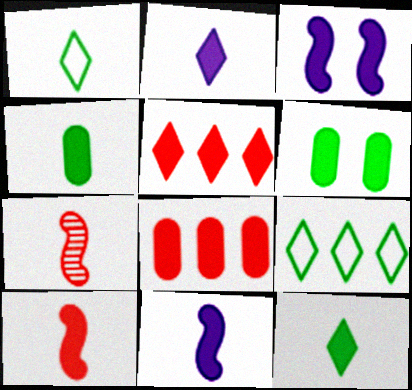[[2, 4, 10], 
[3, 4, 5], 
[3, 8, 12], 
[5, 6, 11]]